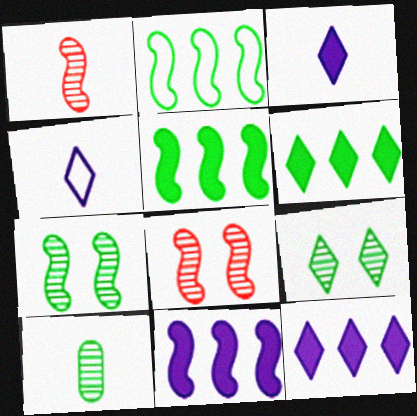[]